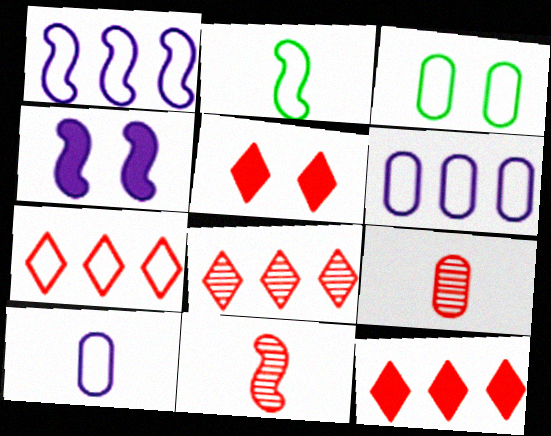[[7, 8, 12]]